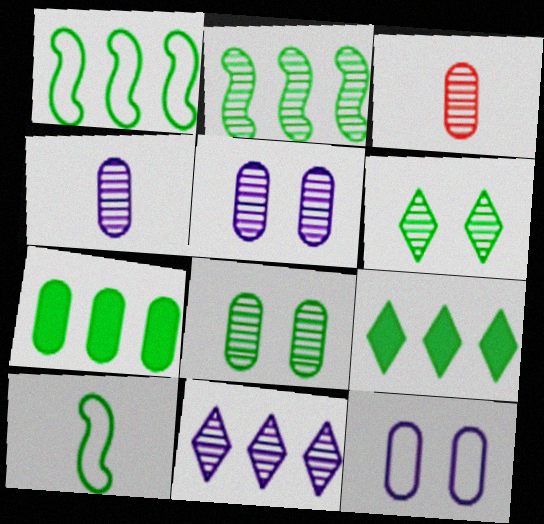[[3, 7, 12], 
[6, 7, 10], 
[8, 9, 10]]